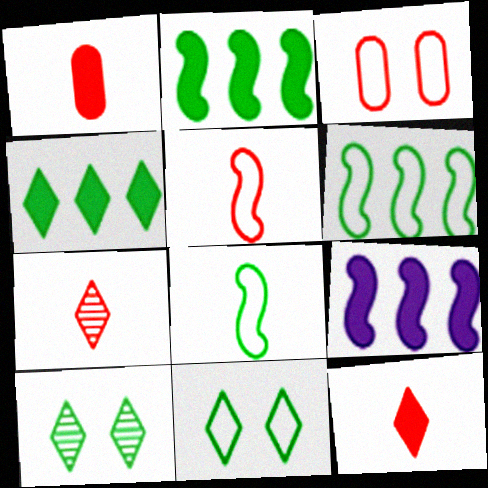[[1, 5, 7]]